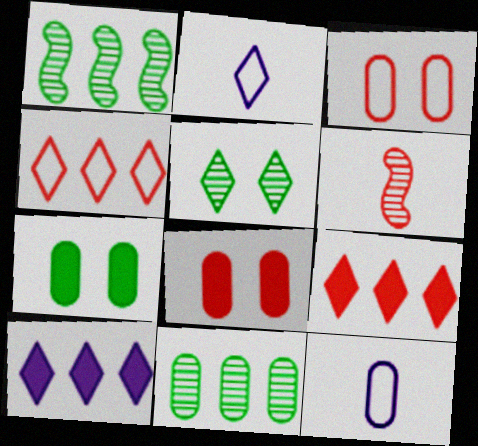[[1, 2, 8], 
[2, 5, 9], 
[3, 6, 9], 
[4, 6, 8], 
[8, 11, 12]]